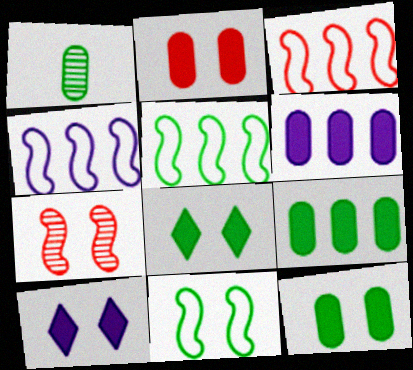[[1, 3, 10], 
[1, 5, 8], 
[3, 4, 5]]